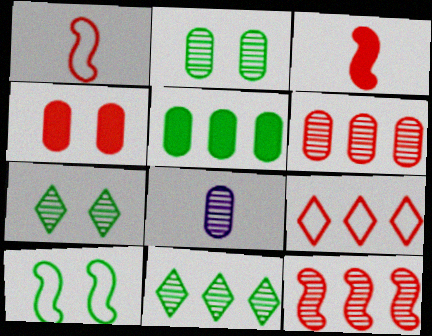[[2, 6, 8], 
[7, 8, 12]]